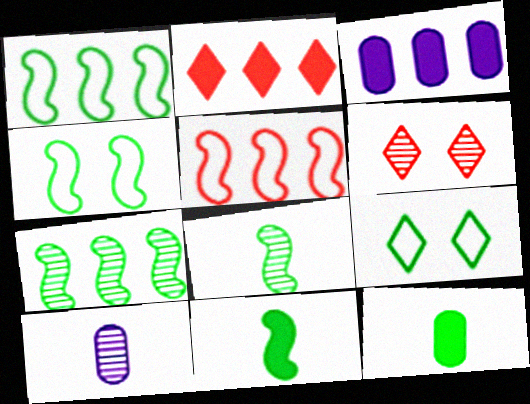[[2, 4, 10], 
[4, 7, 11], 
[6, 7, 10], 
[7, 9, 12]]